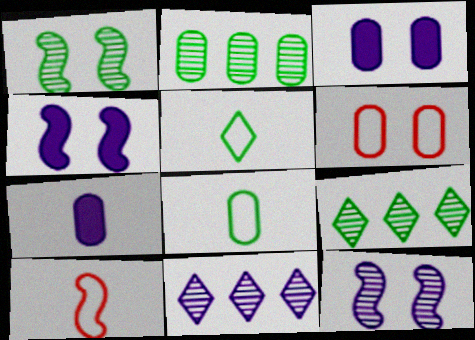[[2, 6, 7], 
[3, 9, 10]]